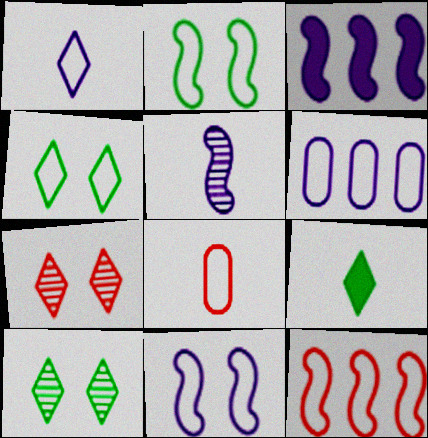[[1, 6, 11], 
[3, 5, 11], 
[3, 8, 10], 
[5, 8, 9]]